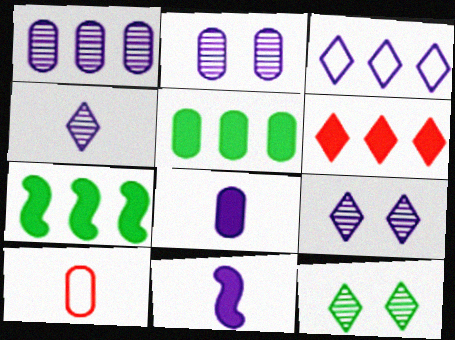[[2, 3, 11], 
[2, 5, 10], 
[7, 9, 10]]